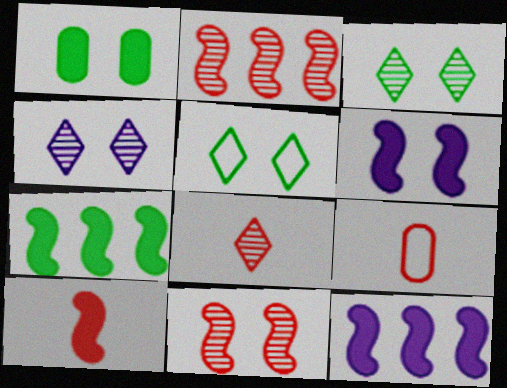[[3, 9, 12], 
[4, 7, 9], 
[6, 7, 10], 
[8, 9, 10]]